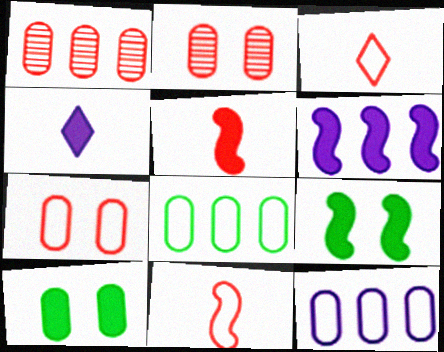[[5, 6, 9]]